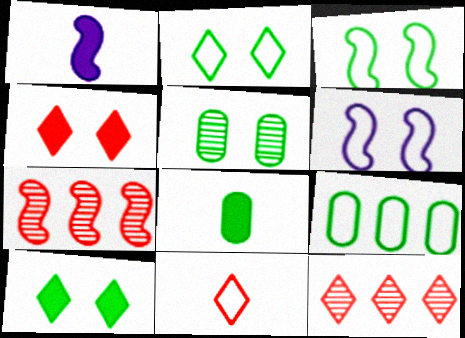[[1, 3, 7], 
[3, 5, 10], 
[4, 5, 6], 
[4, 11, 12], 
[5, 8, 9], 
[6, 8, 12], 
[6, 9, 11]]